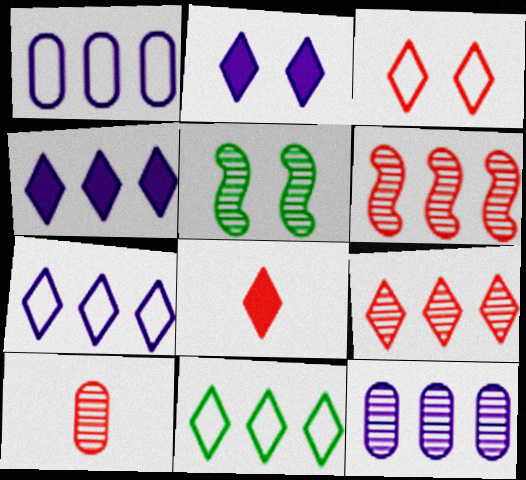[[1, 5, 8], 
[3, 8, 9], 
[4, 9, 11]]